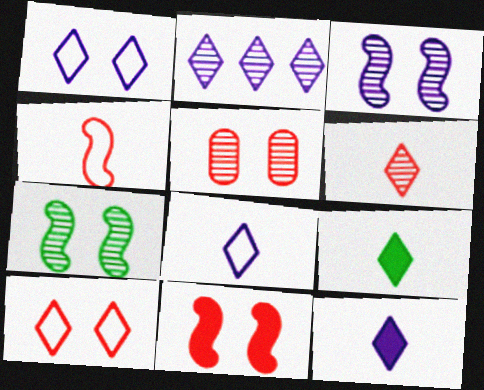[[1, 2, 12], 
[2, 9, 10], 
[5, 10, 11], 
[6, 8, 9]]